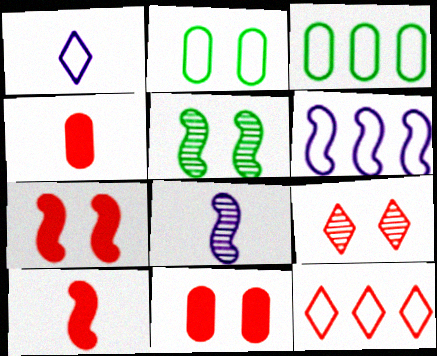[[3, 6, 12], 
[5, 6, 10]]